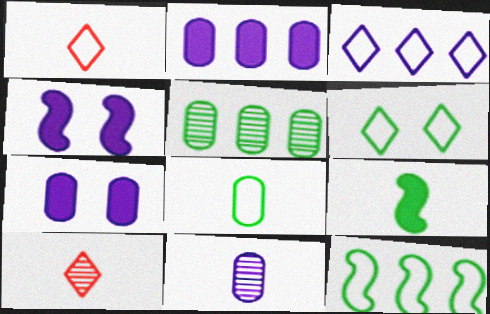[[1, 3, 6], 
[1, 4, 5], 
[1, 9, 11], 
[3, 4, 11], 
[5, 6, 9], 
[6, 8, 12], 
[7, 10, 12]]